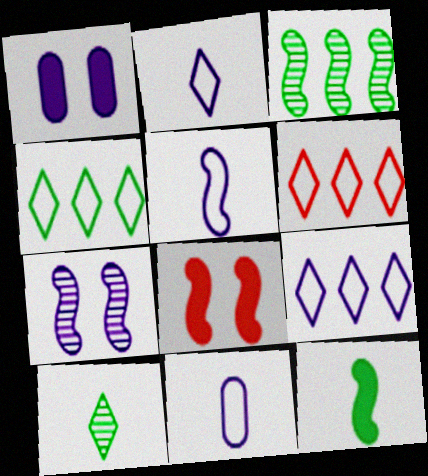[[2, 5, 11], 
[3, 5, 8], 
[4, 6, 9]]